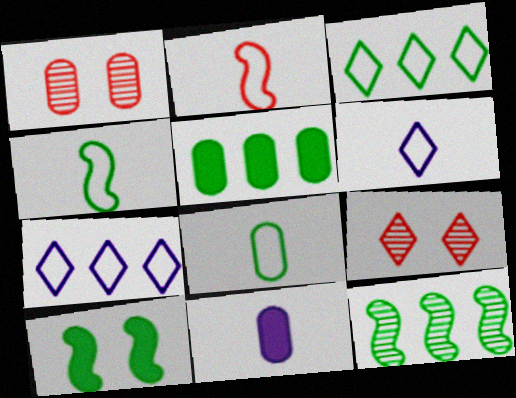[[2, 6, 8], 
[3, 5, 12], 
[4, 10, 12]]